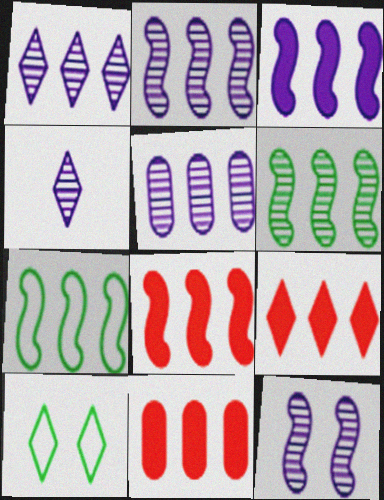[[1, 2, 5], 
[1, 7, 11], 
[2, 7, 8], 
[4, 5, 12], 
[4, 9, 10], 
[5, 7, 9], 
[8, 9, 11]]